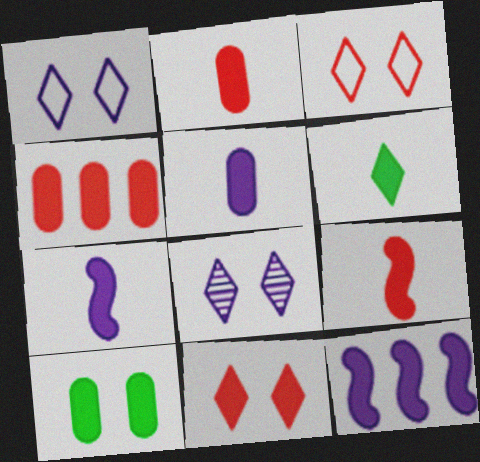[[2, 6, 7], 
[4, 5, 10], 
[4, 9, 11], 
[5, 6, 9]]